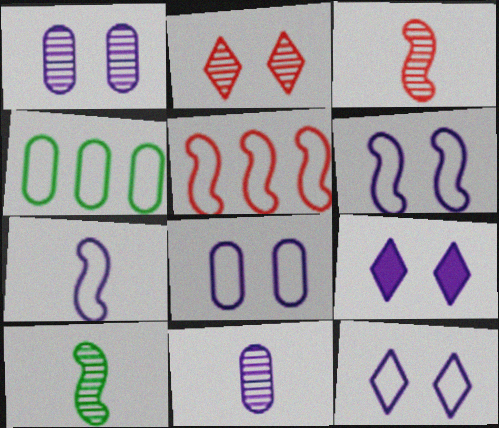[[1, 6, 9], 
[3, 4, 9], 
[6, 8, 12]]